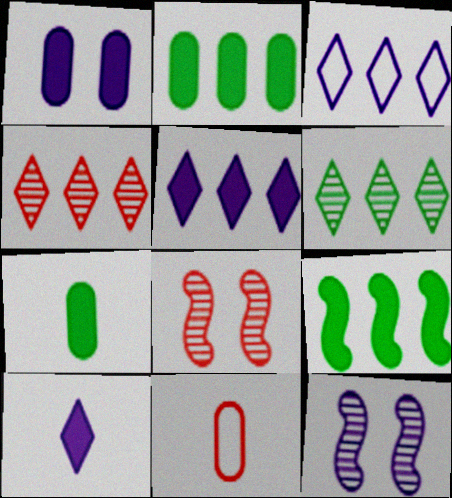[[3, 7, 8]]